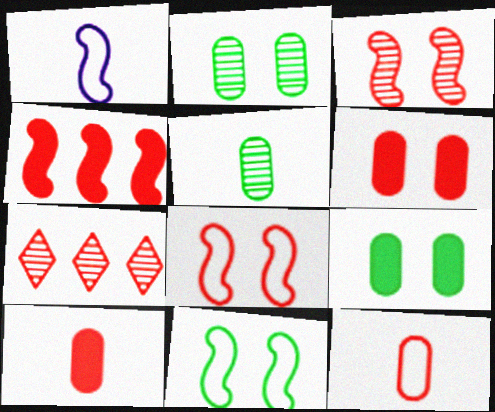[[1, 7, 9], 
[7, 8, 10]]